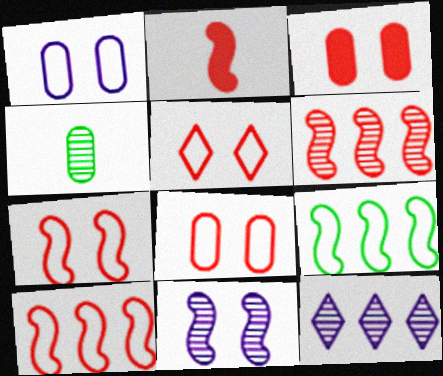[[2, 6, 7], 
[2, 9, 11], 
[5, 7, 8]]